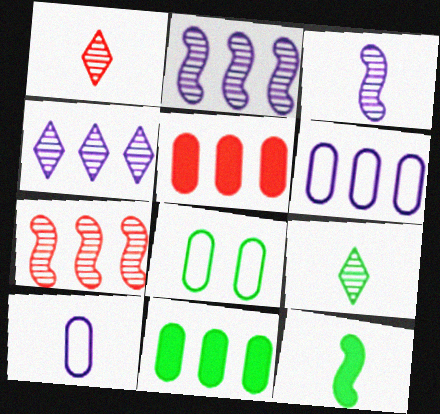[[1, 10, 12]]